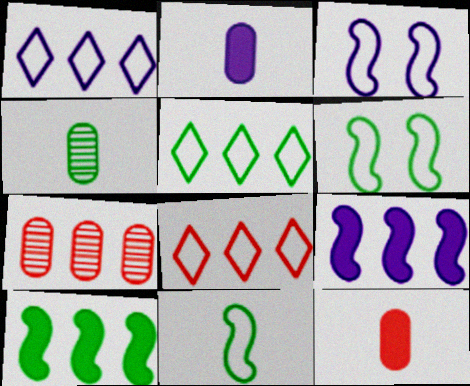[[1, 5, 8], 
[1, 7, 10], 
[5, 7, 9]]